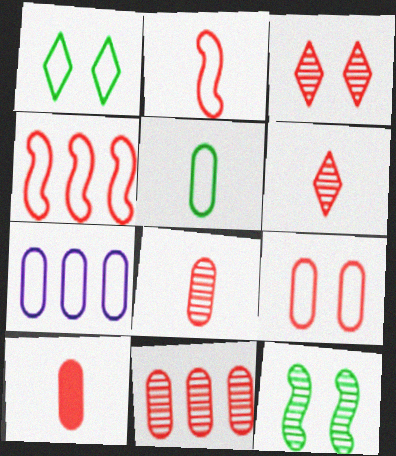[[1, 2, 7], 
[2, 6, 10], 
[3, 4, 10], 
[5, 7, 9], 
[9, 10, 11]]